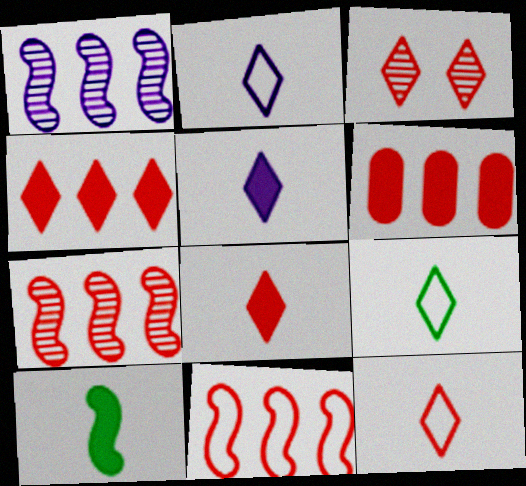[[2, 9, 12], 
[3, 4, 12]]